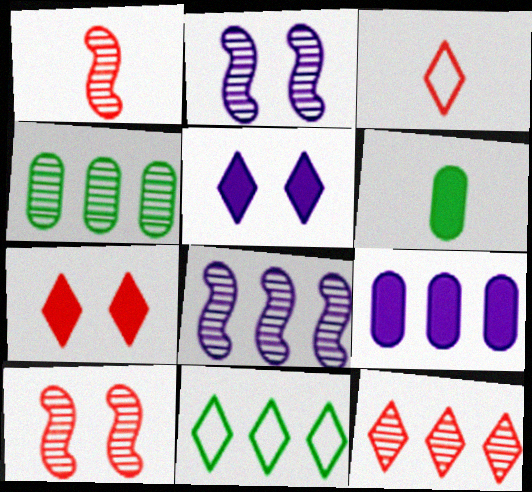[[3, 7, 12], 
[4, 8, 12]]